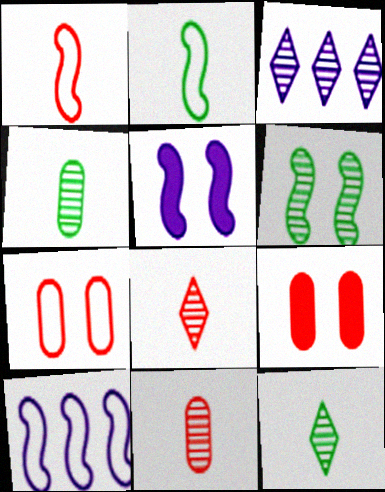[[2, 3, 9], 
[3, 6, 11], 
[9, 10, 12]]